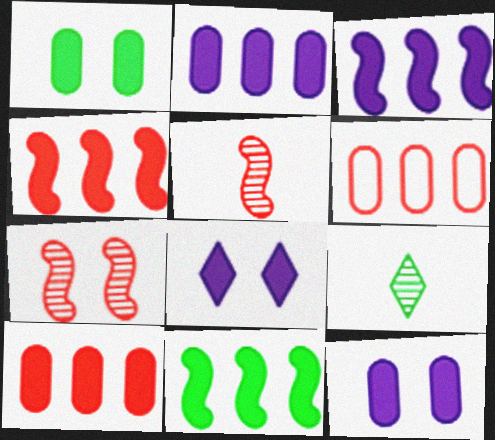[[3, 4, 11]]